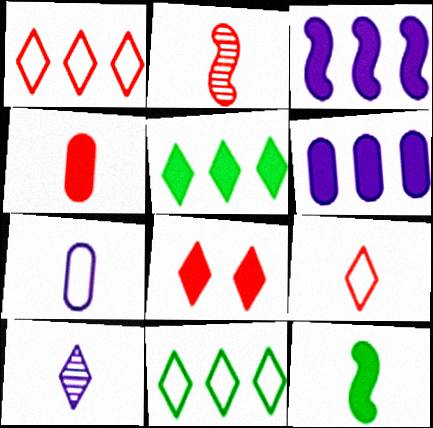[[2, 4, 9], 
[6, 8, 12], 
[8, 10, 11]]